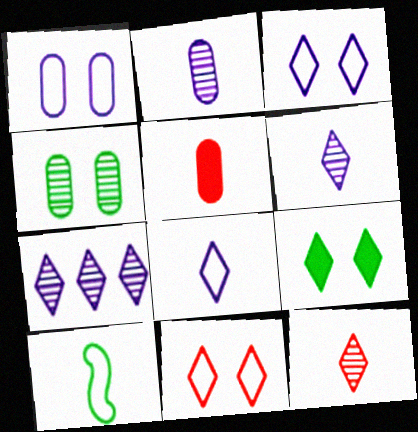[[5, 6, 10]]